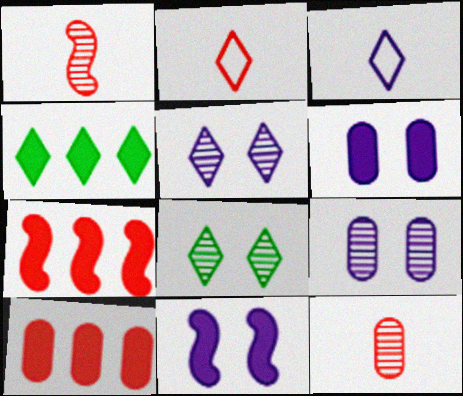[[2, 4, 5]]